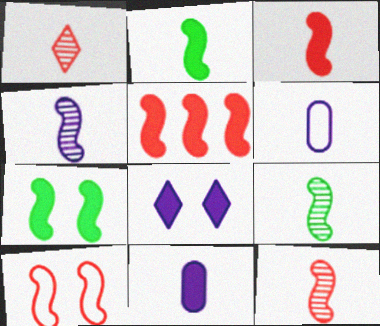[[1, 2, 6], 
[4, 9, 12], 
[5, 10, 12]]